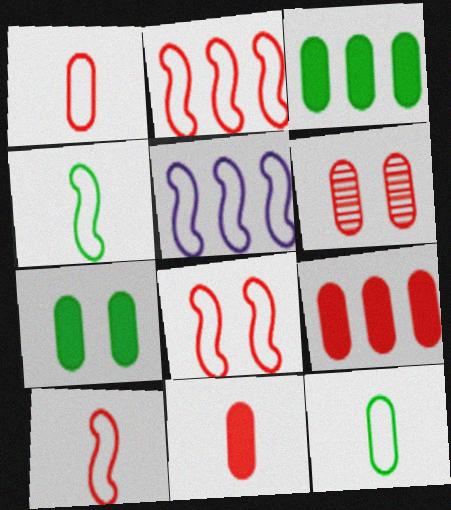[[1, 6, 9], 
[2, 8, 10], 
[4, 5, 8]]